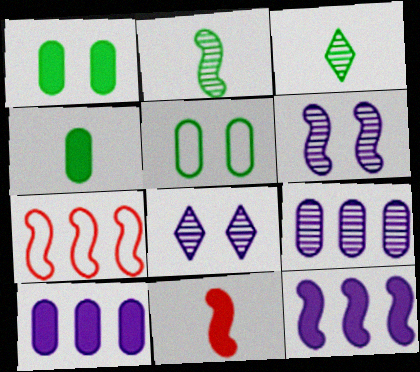[[4, 7, 8]]